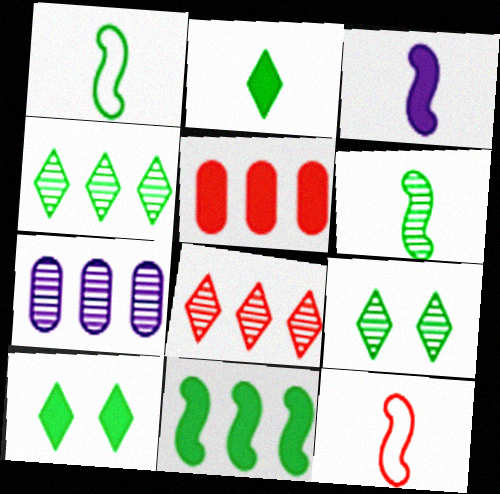[[3, 5, 10], 
[3, 6, 12], 
[7, 10, 12]]